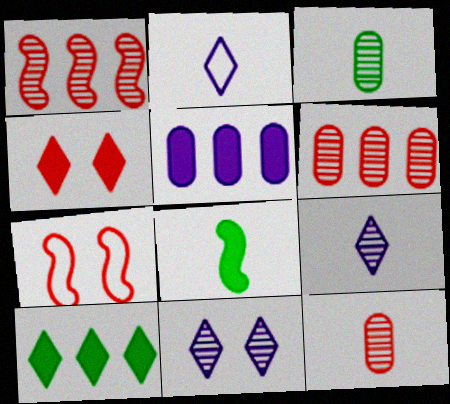[[1, 3, 11], 
[2, 8, 12], 
[4, 5, 8]]